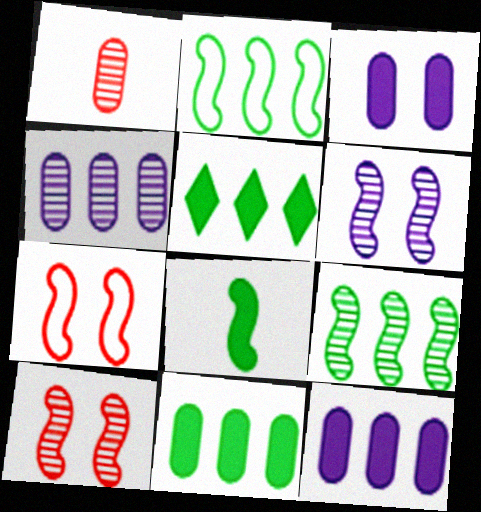[]